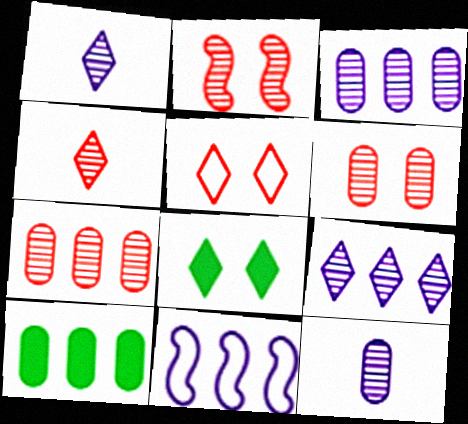[[2, 4, 7]]